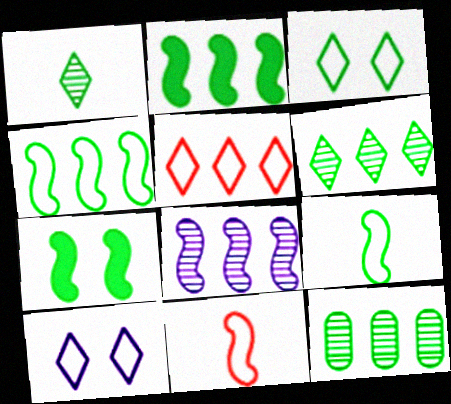[[7, 8, 11]]